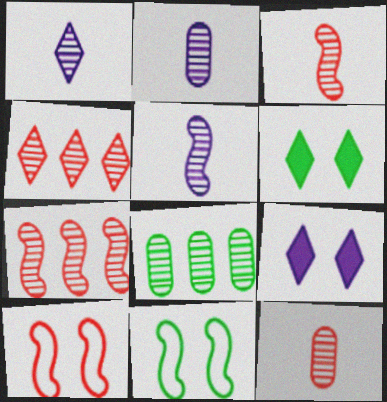[[1, 2, 5]]